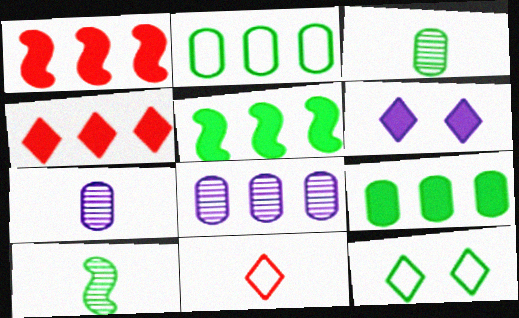[[1, 7, 12], 
[3, 5, 12], 
[9, 10, 12]]